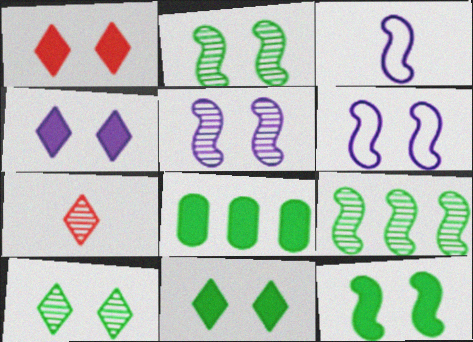[[1, 4, 11], 
[6, 7, 8]]